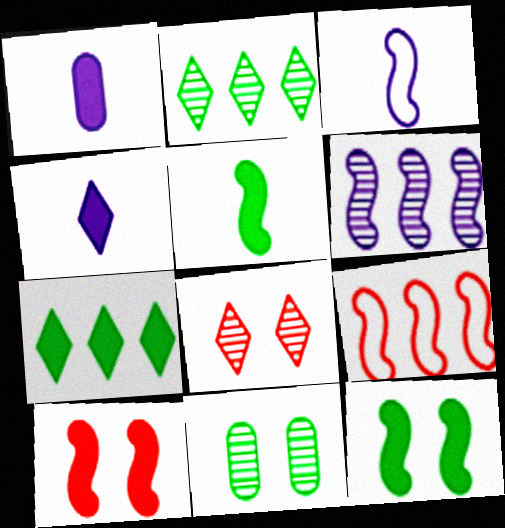[[1, 7, 10], 
[4, 9, 11]]